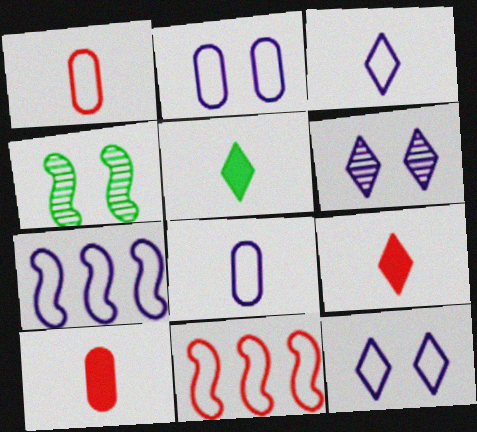[[2, 3, 7], 
[7, 8, 12]]